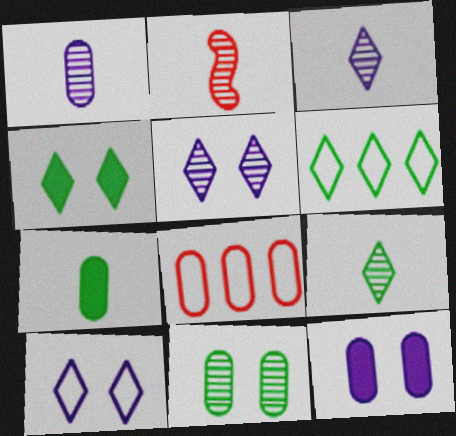[[1, 2, 9], 
[2, 6, 12], 
[4, 6, 9]]